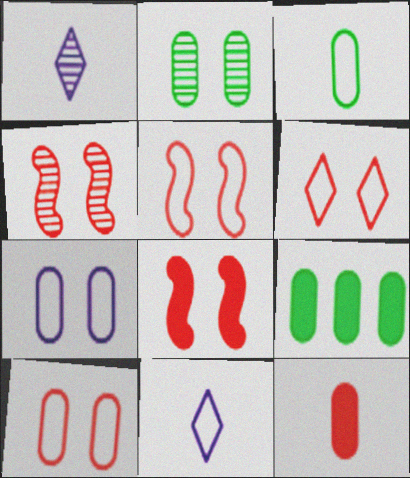[[1, 5, 9], 
[2, 3, 9], 
[4, 5, 8], 
[4, 9, 11], 
[5, 6, 10]]